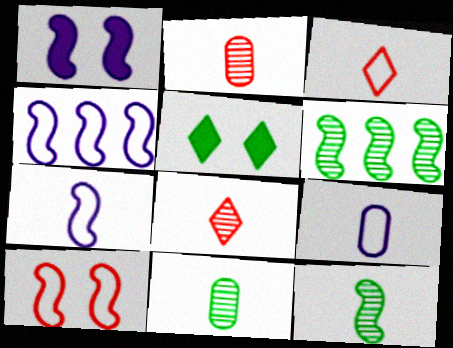[[2, 4, 5]]